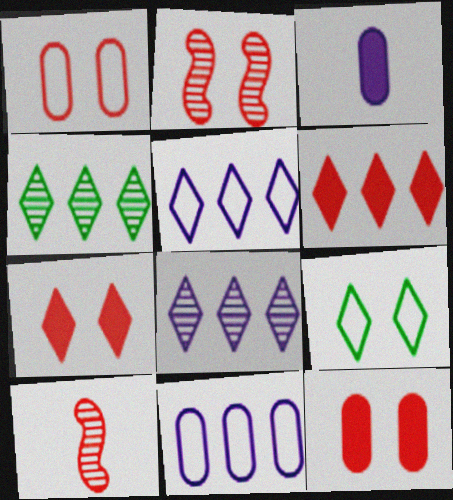[[1, 2, 7], 
[1, 6, 10], 
[4, 5, 6]]